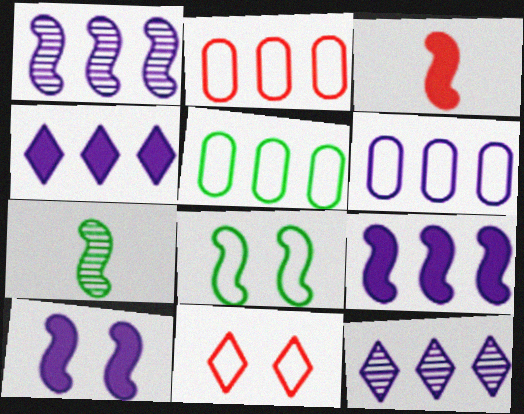[[1, 3, 8], 
[1, 4, 6], 
[2, 5, 6], 
[6, 9, 12]]